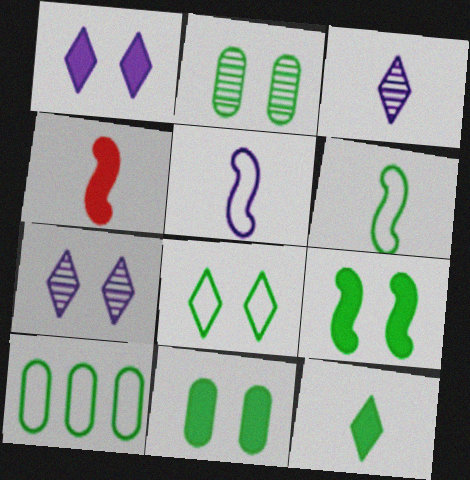[[2, 8, 9], 
[4, 7, 10], 
[6, 8, 10]]